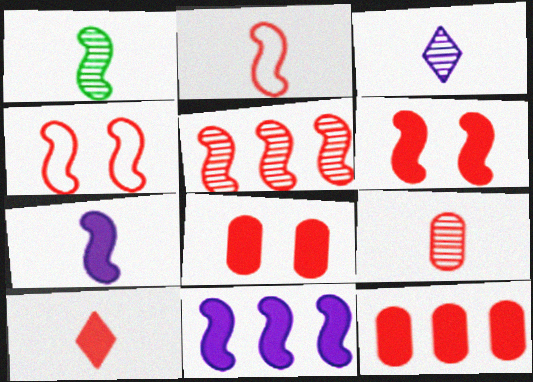[[1, 2, 7], 
[1, 3, 9], 
[1, 4, 11], 
[2, 5, 6], 
[2, 9, 10], 
[6, 10, 12]]